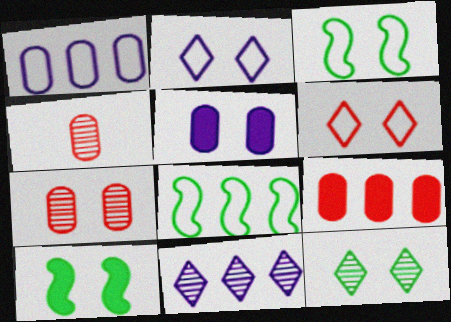[[2, 7, 10], 
[8, 9, 11]]